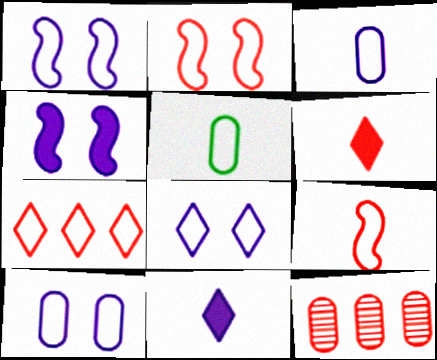[[1, 5, 7], 
[1, 8, 10], 
[2, 6, 12]]